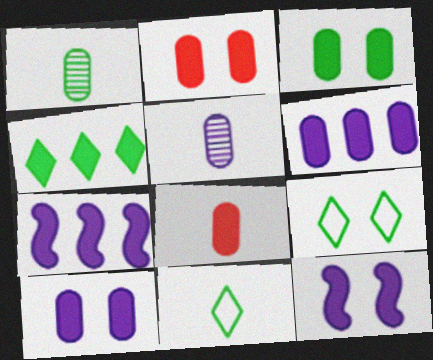[[2, 3, 10], 
[3, 6, 8], 
[4, 8, 12]]